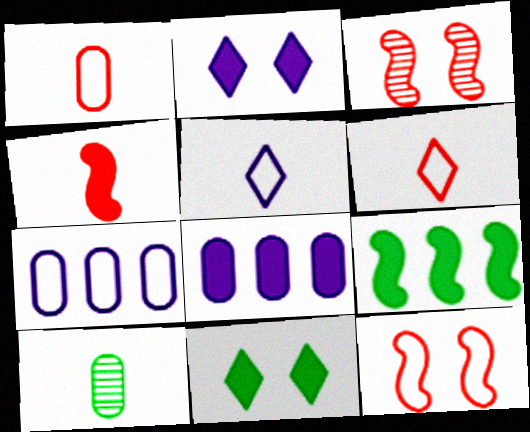[[4, 5, 10], 
[4, 8, 11]]